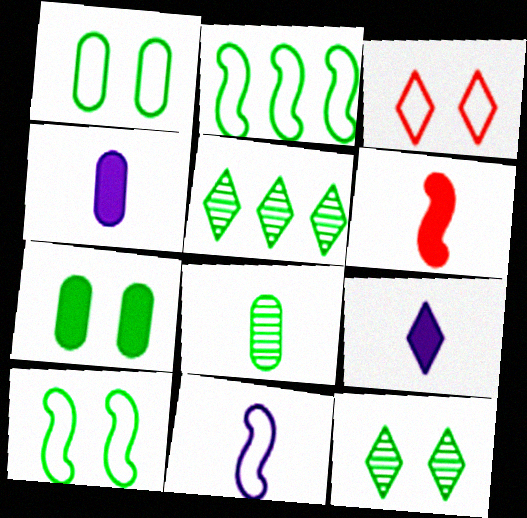[[3, 5, 9], 
[7, 10, 12]]